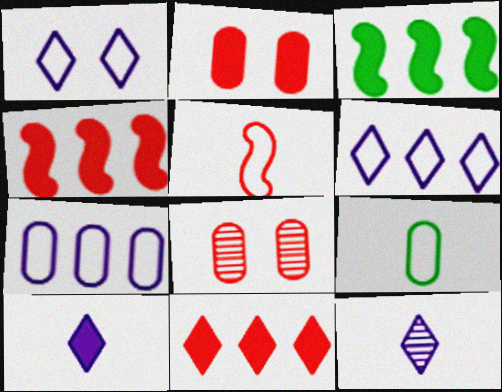[[2, 3, 10], 
[5, 8, 11]]